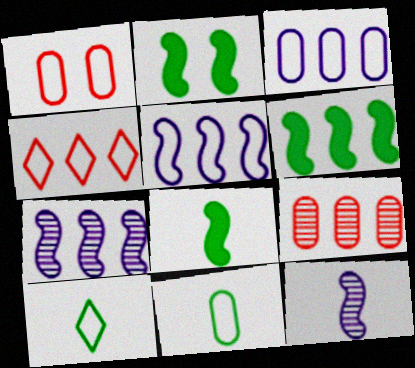[[1, 3, 11], 
[1, 5, 10], 
[2, 6, 8]]